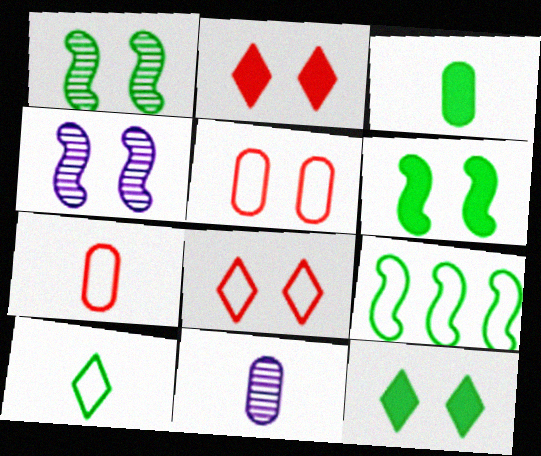[[2, 9, 11], 
[3, 7, 11], 
[4, 5, 12]]